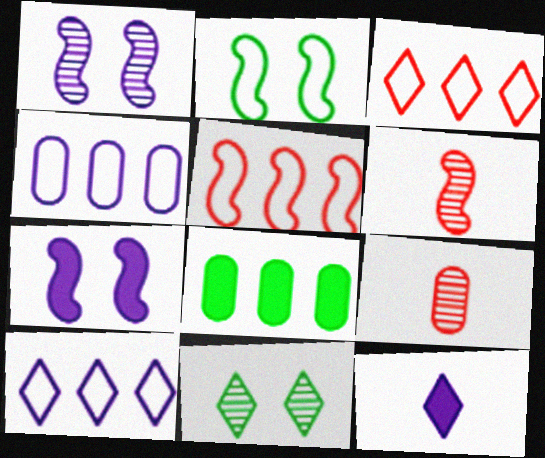[[1, 4, 12], 
[3, 11, 12]]